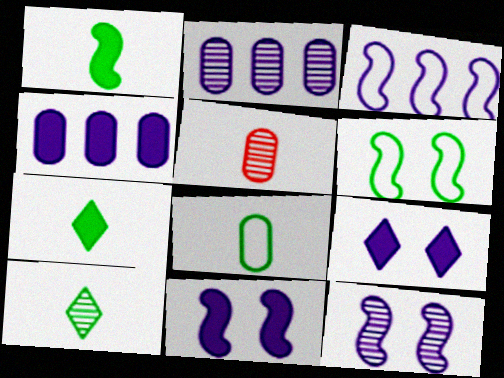[[1, 8, 10]]